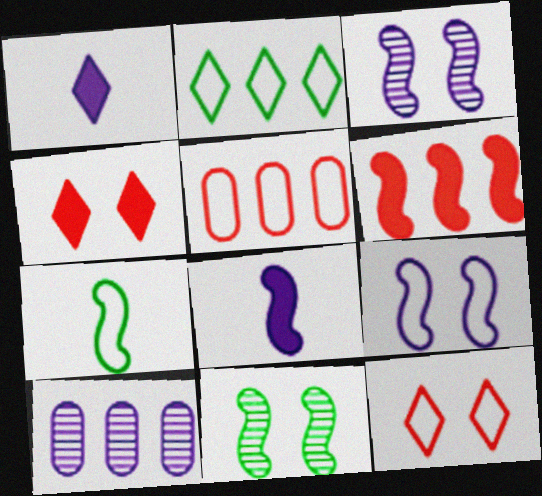[[1, 5, 11], 
[1, 9, 10], 
[2, 6, 10], 
[3, 6, 7], 
[4, 7, 10]]